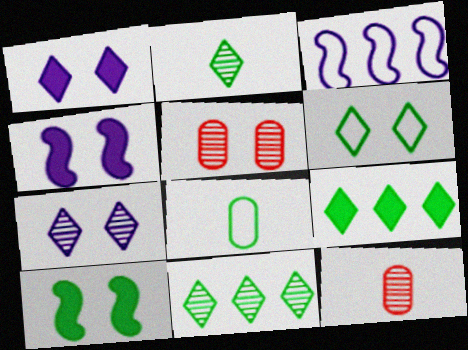[[2, 6, 9], 
[4, 5, 6], 
[8, 10, 11]]